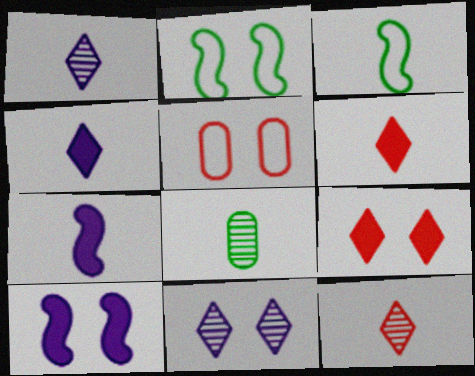[]